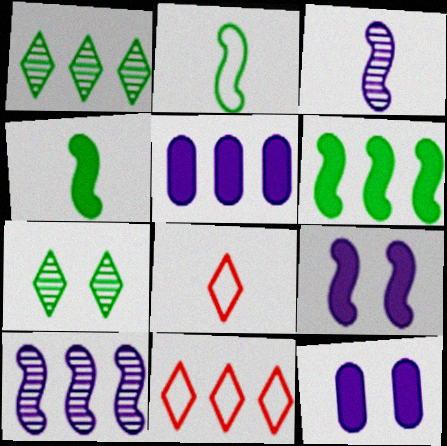[]